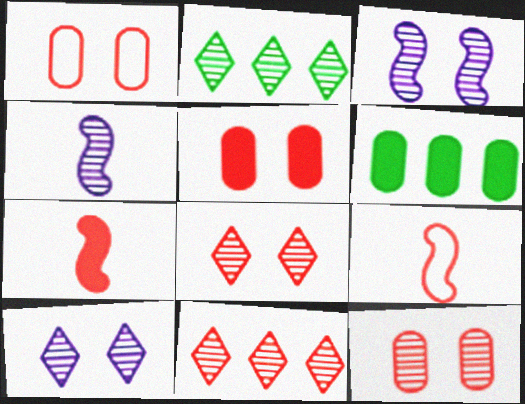[[1, 5, 12], 
[1, 7, 11], 
[2, 4, 12], 
[5, 9, 11], 
[6, 9, 10]]